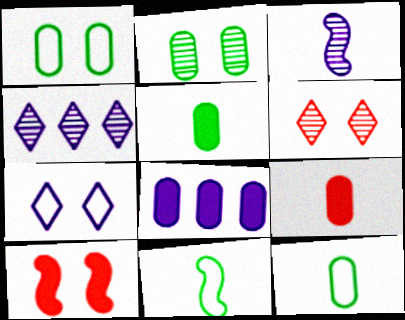[[2, 7, 10], 
[3, 7, 8], 
[4, 10, 12], 
[6, 8, 11]]